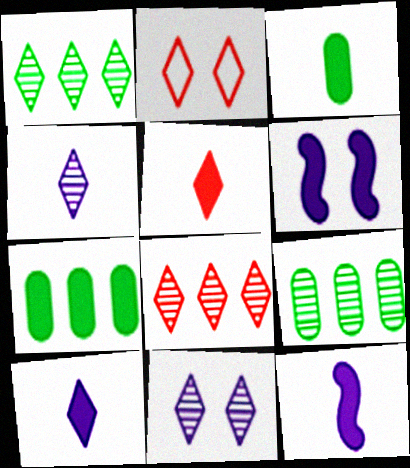[[1, 2, 10], 
[2, 5, 8], 
[2, 9, 12], 
[3, 5, 12], 
[5, 6, 7]]